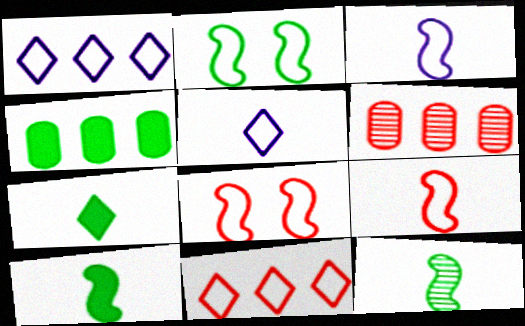[]